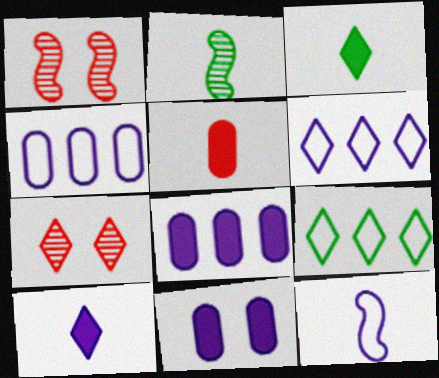[[1, 3, 4], 
[3, 6, 7], 
[7, 9, 10]]